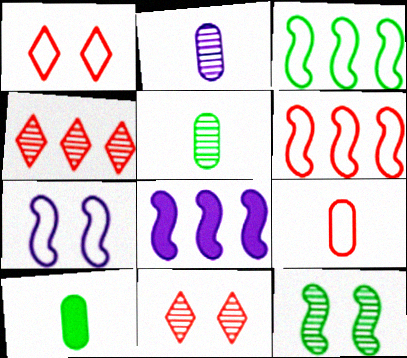[[1, 5, 8], 
[1, 6, 9], 
[2, 4, 12], 
[2, 9, 10], 
[4, 7, 10]]